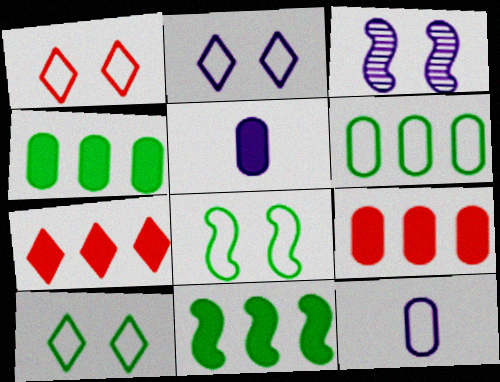[[1, 2, 10]]